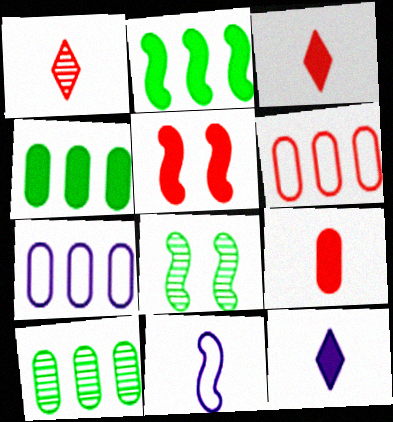[[1, 5, 6], 
[3, 7, 8], 
[4, 5, 12], 
[6, 8, 12]]